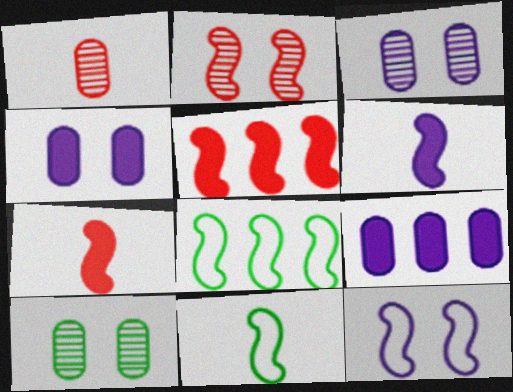[[2, 6, 8]]